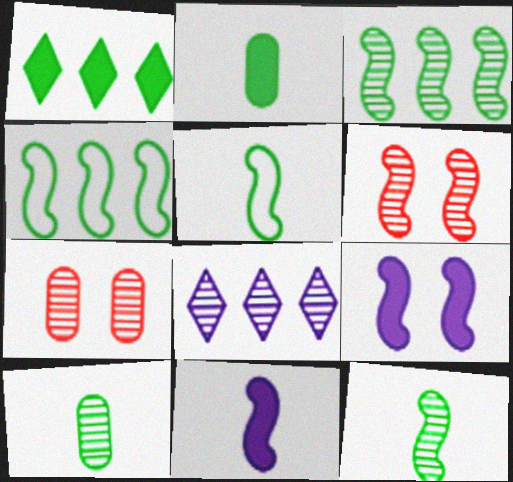[[4, 6, 11], 
[6, 8, 10], 
[7, 8, 12]]